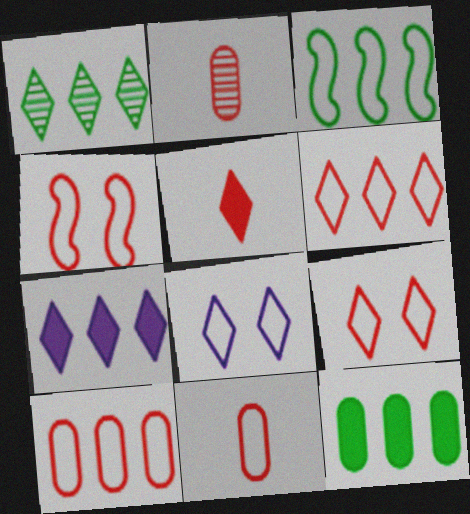[[1, 3, 12], 
[1, 5, 8], 
[1, 6, 7], 
[3, 8, 11], 
[4, 6, 11]]